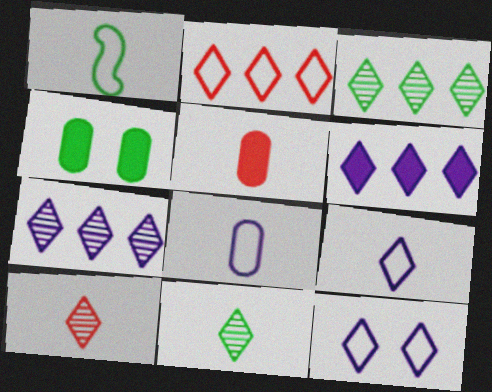[[1, 3, 4], 
[2, 3, 6]]